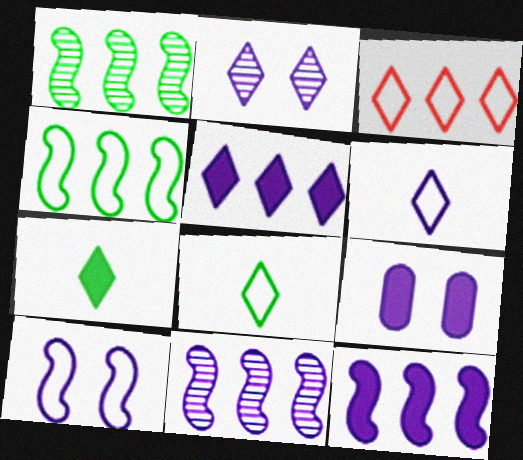[[2, 3, 7], 
[2, 5, 6], 
[2, 9, 10], 
[6, 9, 11]]